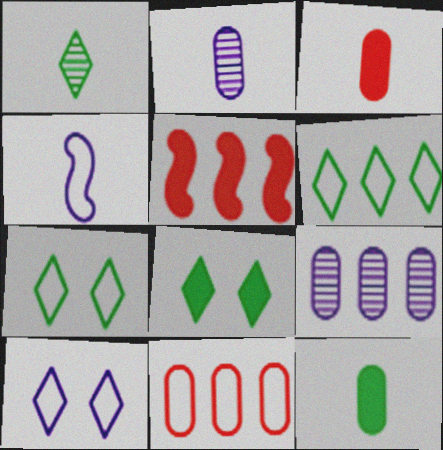[[1, 3, 4], 
[1, 6, 8], 
[2, 5, 7], 
[4, 7, 11], 
[5, 6, 9]]